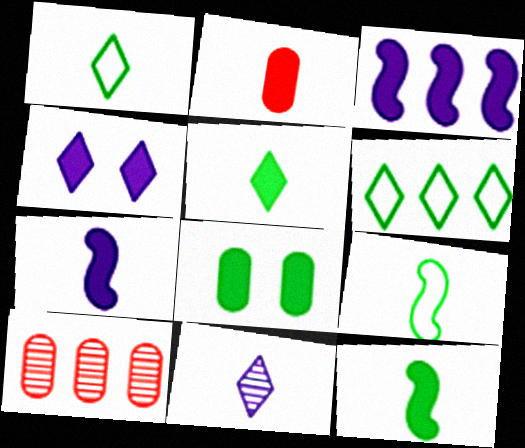[[2, 5, 7], 
[2, 9, 11], 
[3, 6, 10], 
[4, 9, 10]]